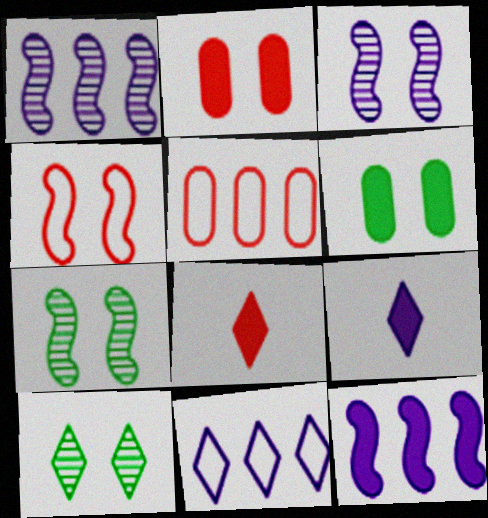[[5, 7, 9], 
[6, 8, 12], 
[8, 10, 11]]